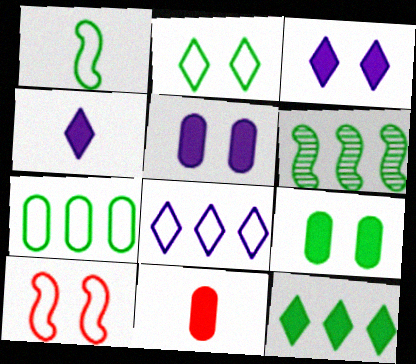[[1, 2, 7], 
[6, 7, 12]]